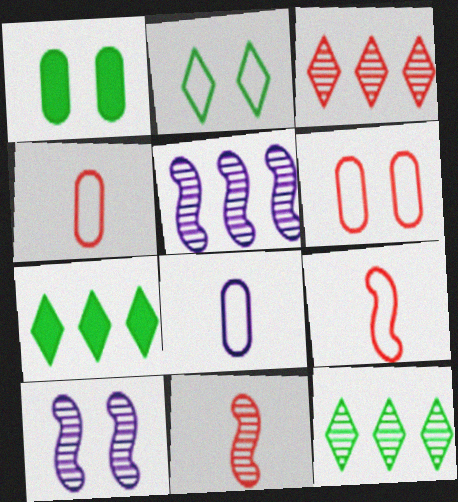[[4, 7, 10]]